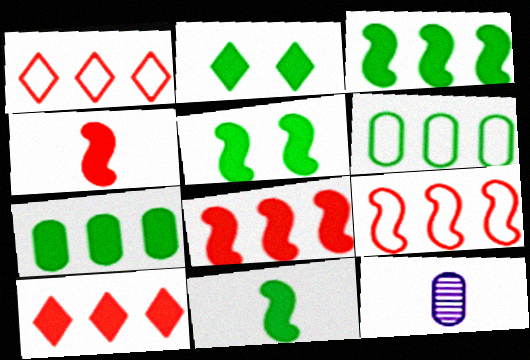[[1, 5, 12], 
[2, 7, 11], 
[2, 9, 12], 
[3, 5, 11]]